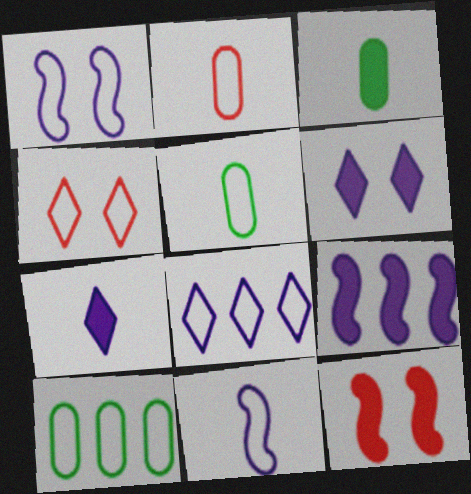[[4, 10, 11]]